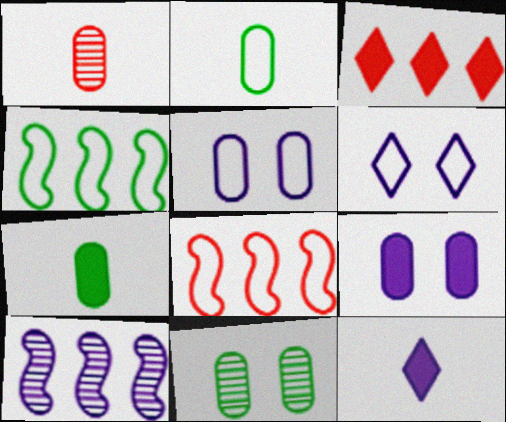[[2, 6, 8], 
[5, 10, 12], 
[8, 11, 12]]